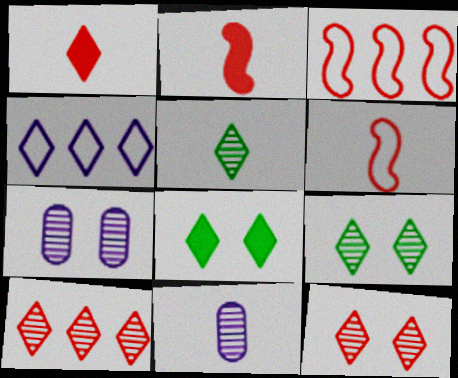[[1, 4, 9], 
[3, 8, 11]]